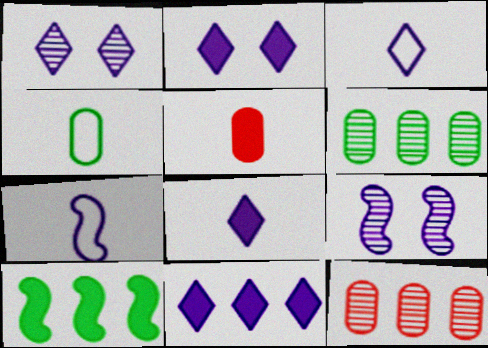[[1, 3, 11], 
[2, 5, 10], 
[2, 8, 11]]